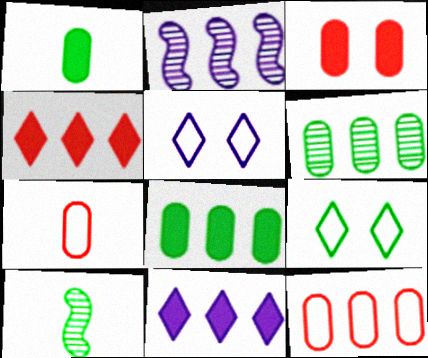[[8, 9, 10]]